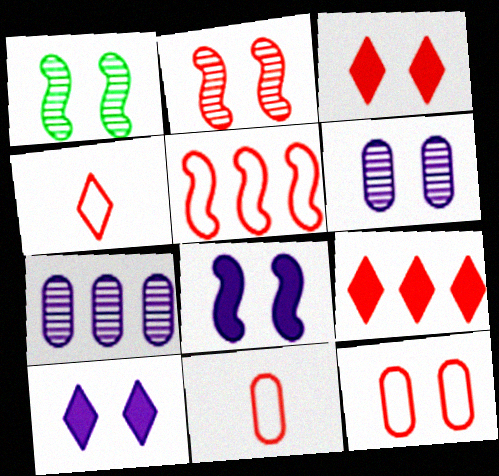[[1, 10, 12], 
[2, 3, 12], 
[2, 9, 11], 
[4, 5, 12]]